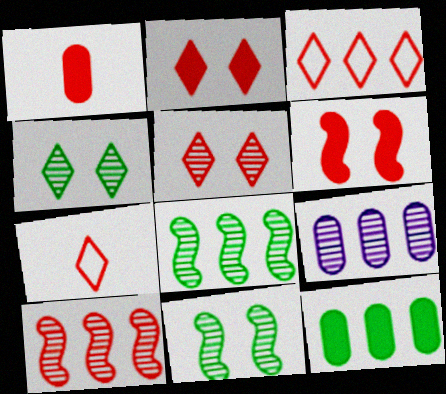[]